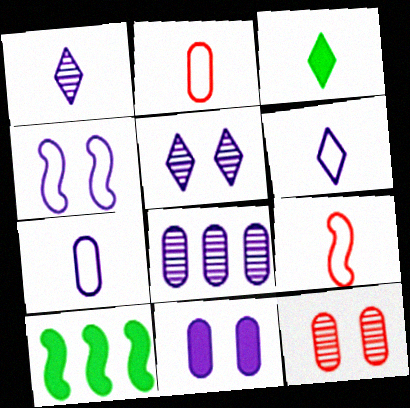[[2, 5, 10], 
[4, 5, 11], 
[6, 10, 12], 
[7, 8, 11]]